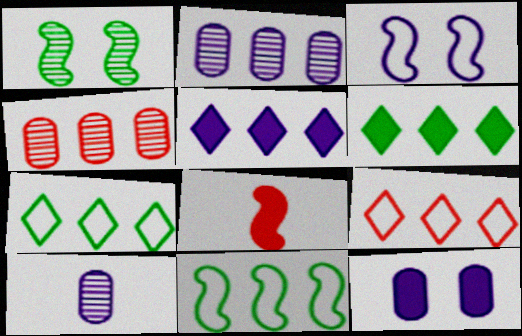[[3, 5, 10], 
[4, 5, 11], 
[6, 8, 12]]